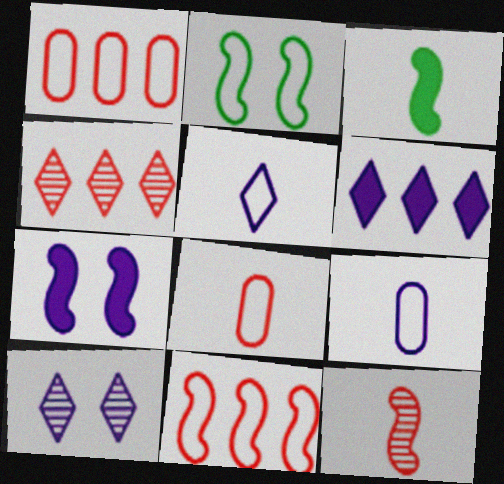[[1, 2, 5], 
[1, 3, 10], 
[5, 6, 10]]